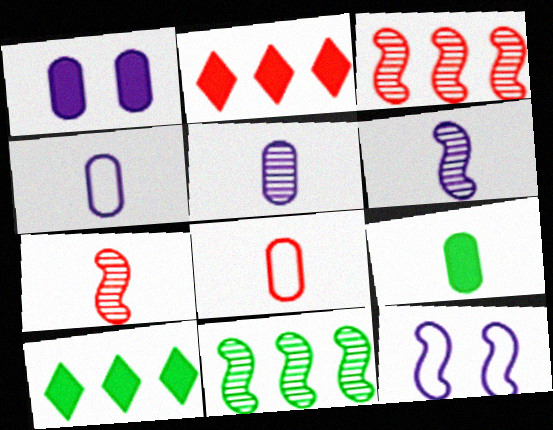[[5, 8, 9]]